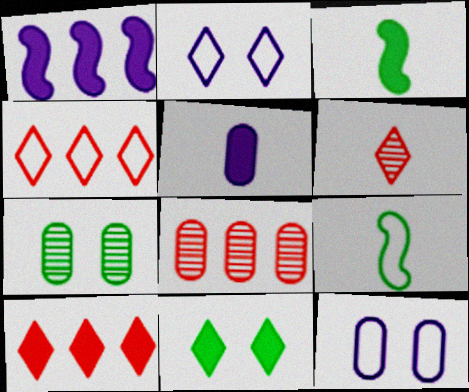[[2, 3, 8], 
[4, 9, 12], 
[5, 6, 9]]